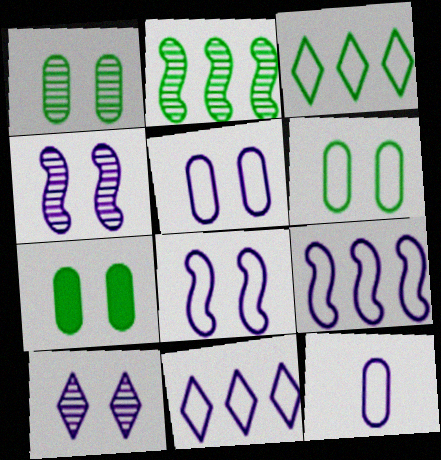[[1, 6, 7], 
[8, 11, 12]]